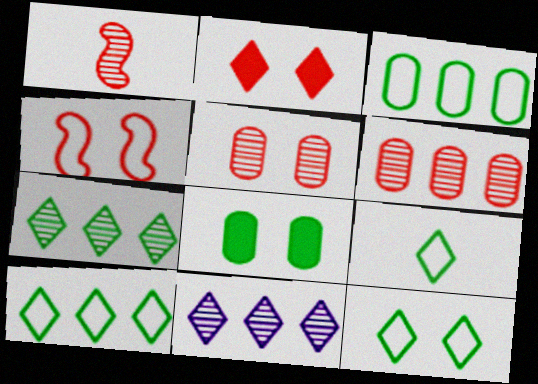[[2, 4, 5], 
[2, 9, 11], 
[9, 10, 12]]